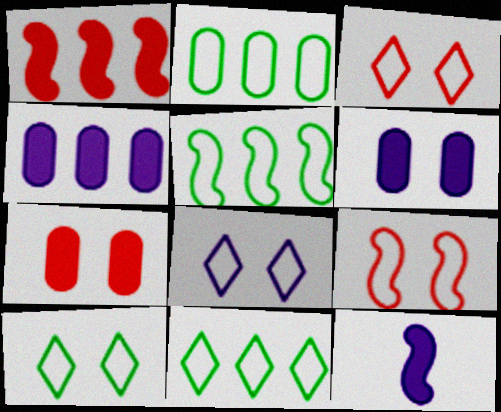[[2, 5, 11], 
[3, 8, 10]]